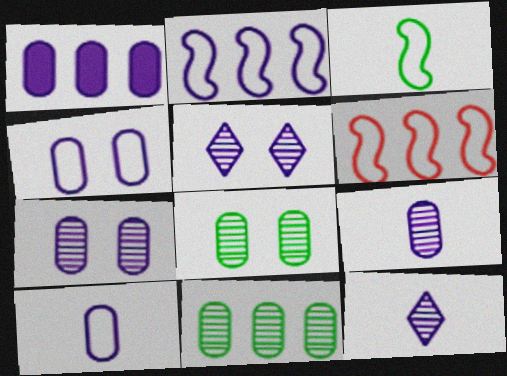[[1, 4, 9], 
[1, 7, 10]]